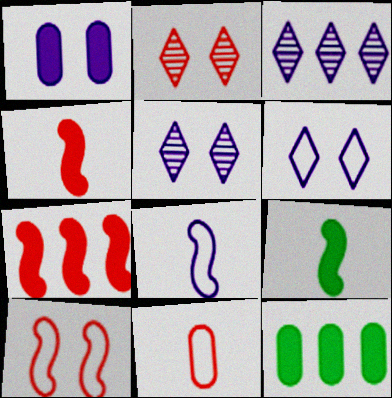[[1, 3, 8], 
[2, 7, 11], 
[2, 8, 12]]